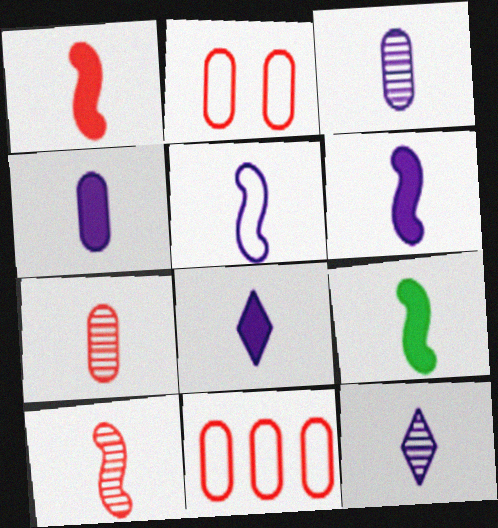[[1, 6, 9], 
[3, 5, 8], 
[4, 5, 12], 
[4, 6, 8], 
[5, 9, 10]]